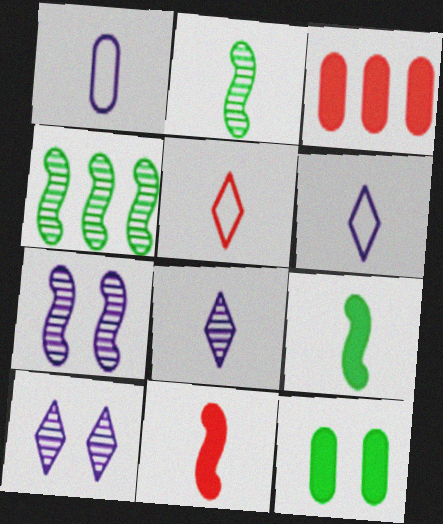[]